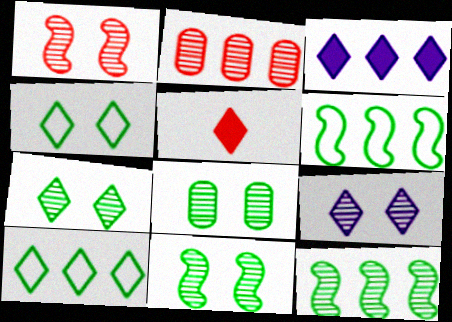[[1, 8, 9], 
[2, 3, 6], 
[5, 9, 10], 
[7, 8, 11]]